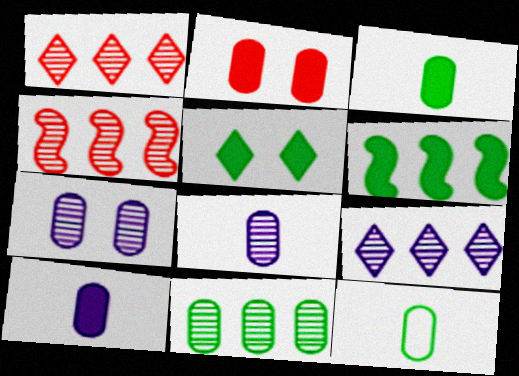[[3, 5, 6], 
[4, 9, 11]]